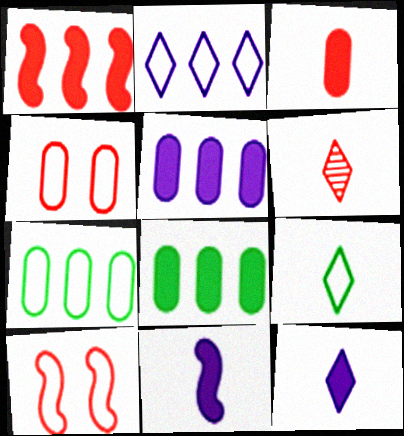[[1, 4, 6], 
[6, 9, 12]]